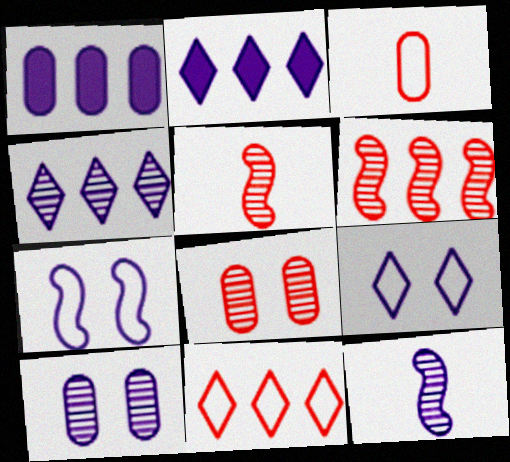[[1, 9, 12], 
[4, 10, 12]]